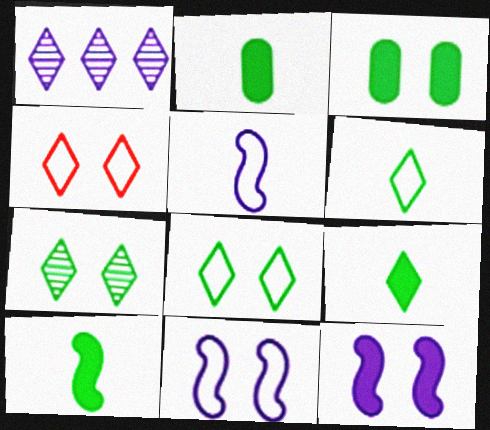[[1, 4, 9], 
[2, 9, 10]]